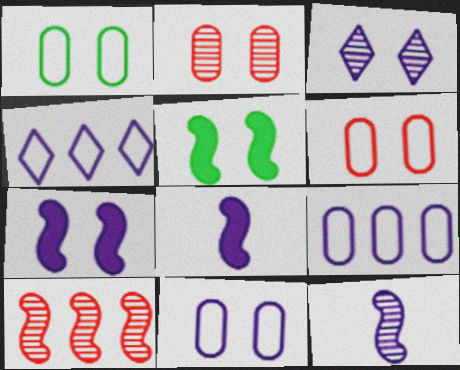[[1, 6, 11], 
[3, 5, 6], 
[3, 7, 11], 
[3, 8, 9]]